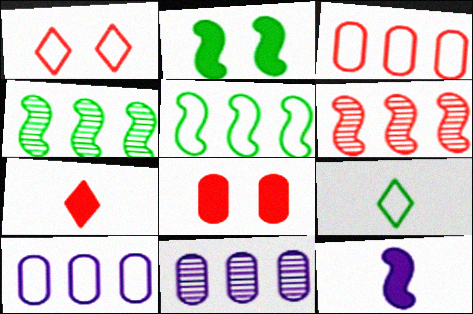[]